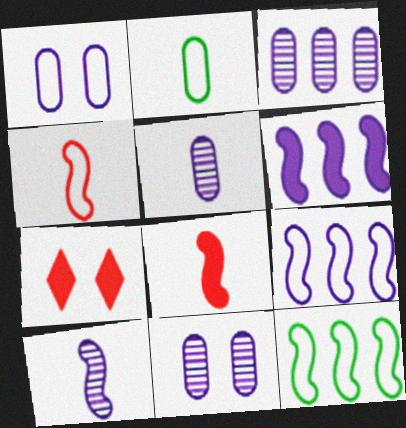[[3, 5, 11], 
[5, 7, 12]]